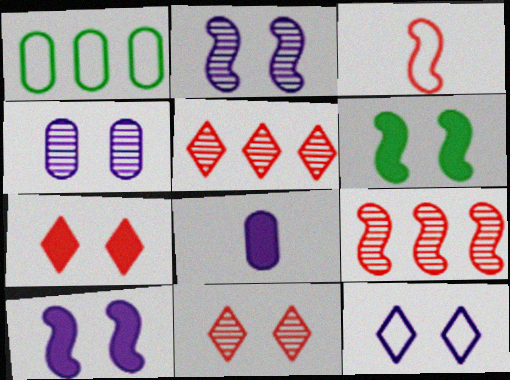[[1, 3, 12], 
[4, 10, 12]]